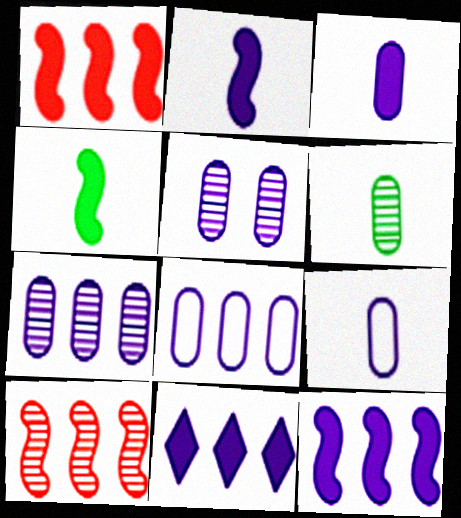[[3, 5, 8]]